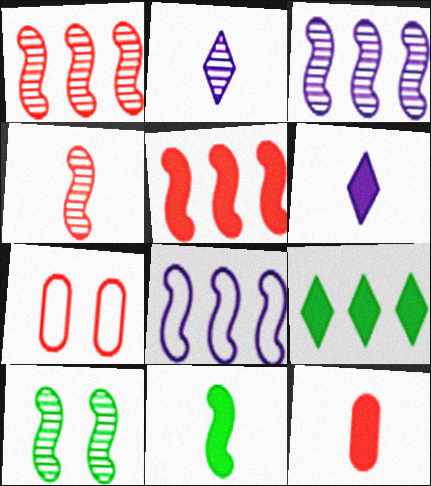[[3, 4, 10], 
[6, 11, 12]]